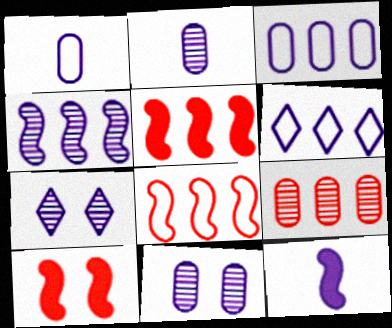[[2, 4, 7], 
[3, 7, 12], 
[6, 11, 12]]